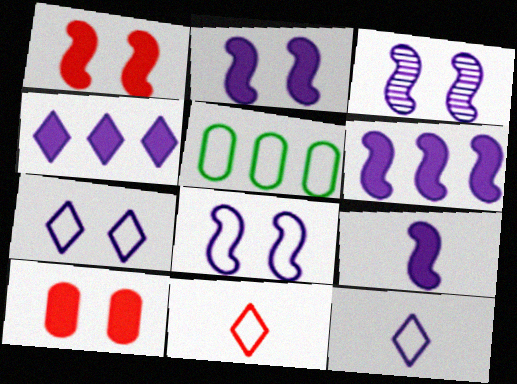[[2, 3, 8], 
[2, 6, 9], 
[5, 8, 11]]